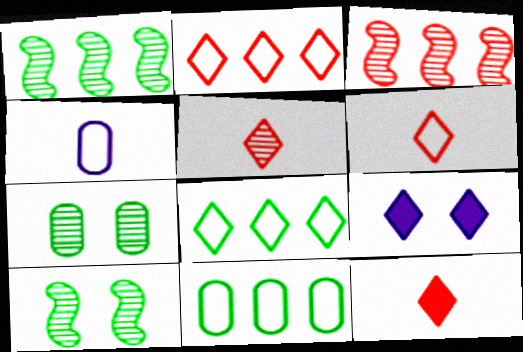[[5, 6, 12], 
[5, 8, 9]]